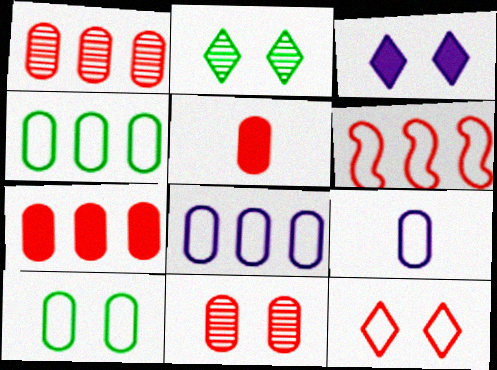[[2, 3, 12]]